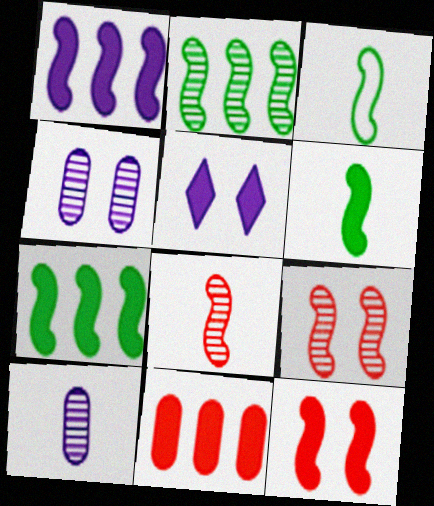[[1, 3, 9], 
[1, 6, 12], 
[5, 6, 11]]